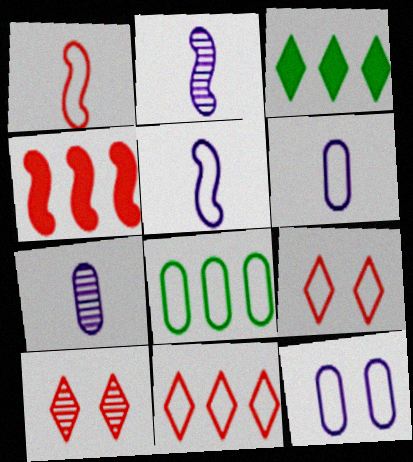[[5, 8, 9]]